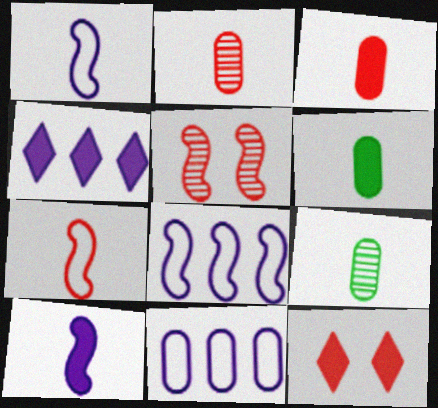[[8, 9, 12]]